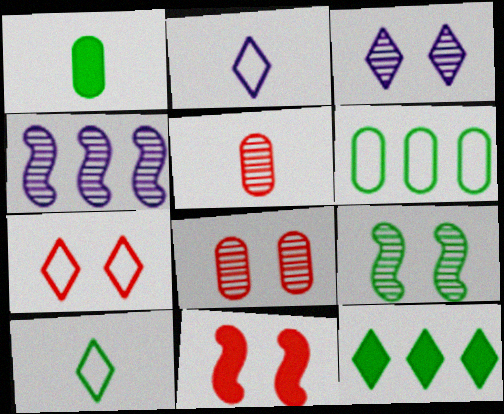[[1, 4, 7], 
[3, 8, 9], 
[7, 8, 11]]